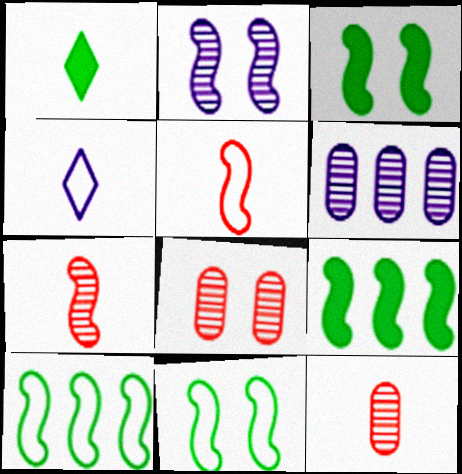[[2, 5, 9], 
[4, 8, 9]]